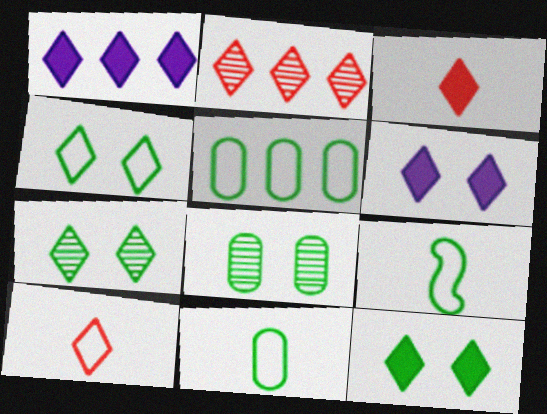[[1, 3, 12], 
[1, 7, 10], 
[4, 5, 9], 
[4, 7, 12]]